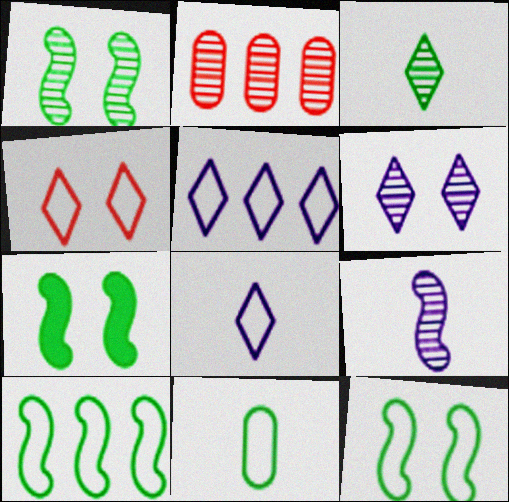[[1, 7, 12], 
[2, 7, 8]]